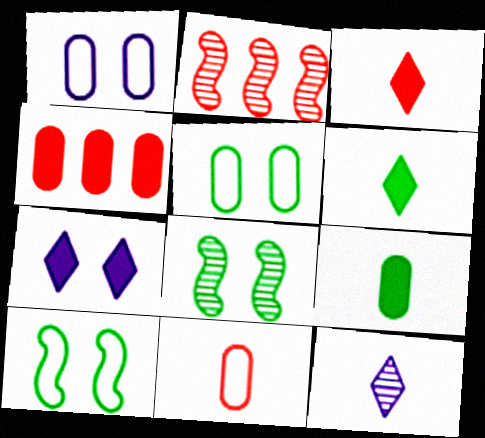[[1, 2, 6], 
[4, 10, 12]]